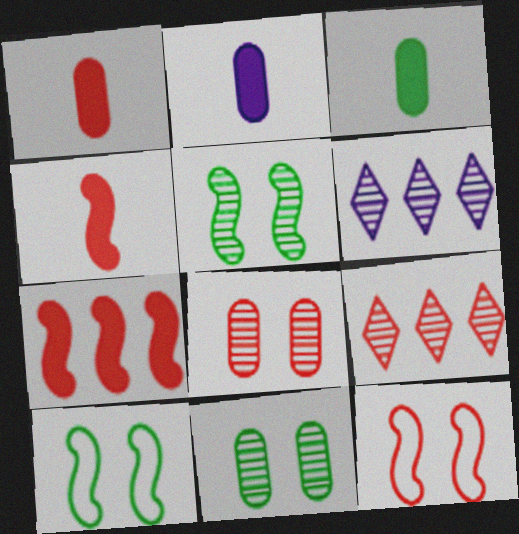[[1, 2, 3], 
[1, 6, 10], 
[1, 9, 12], 
[2, 9, 10], 
[3, 6, 12]]